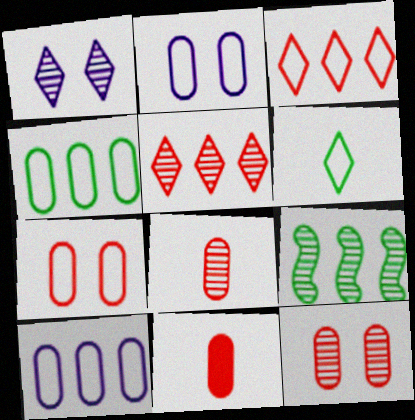[[1, 8, 9]]